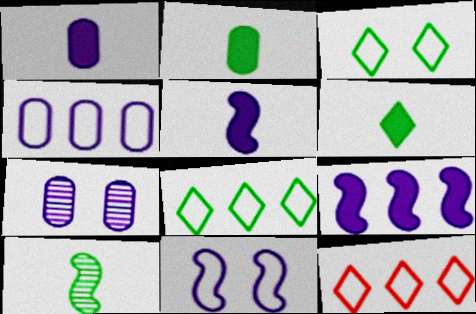[[1, 4, 7]]